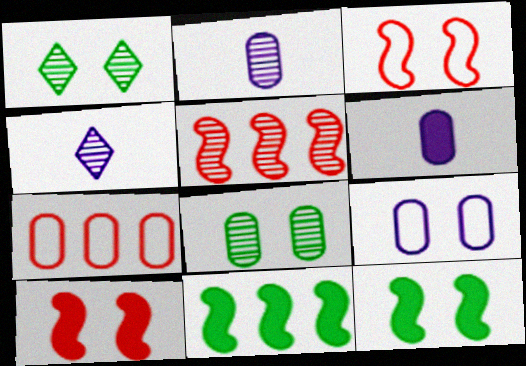[[1, 2, 5], 
[1, 9, 10], 
[4, 5, 8], 
[4, 7, 12], 
[6, 7, 8]]